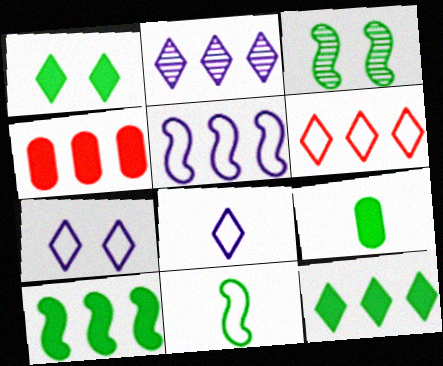[[1, 9, 10], 
[2, 6, 12], 
[3, 4, 8], 
[3, 10, 11]]